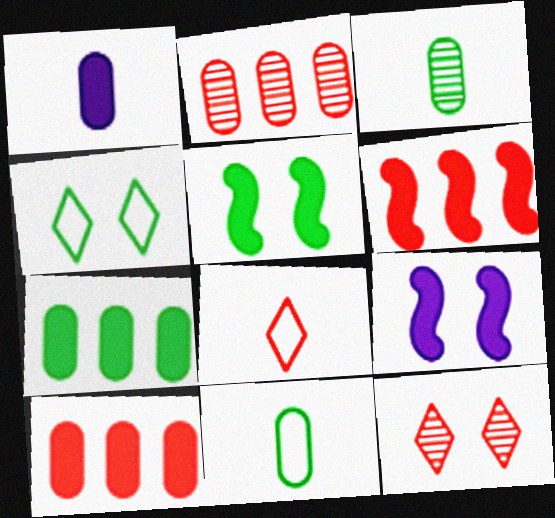[]